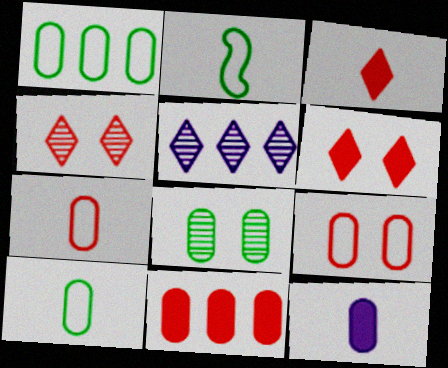[]